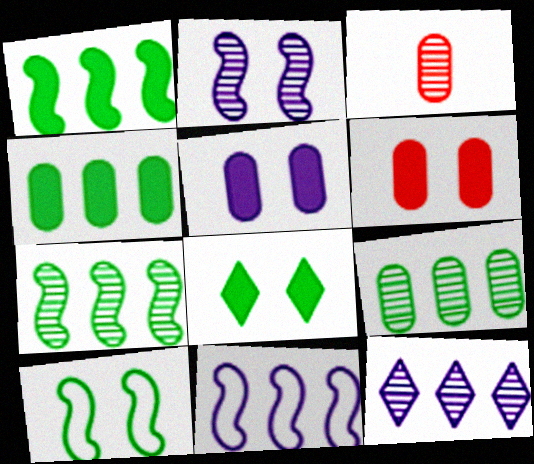[[3, 8, 11]]